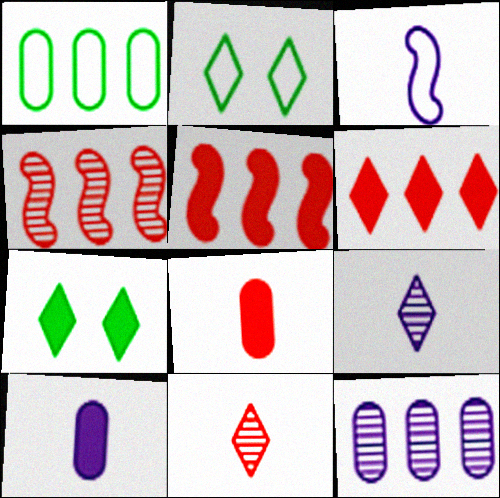[[2, 4, 10], 
[2, 6, 9], 
[3, 9, 10], 
[5, 7, 10]]